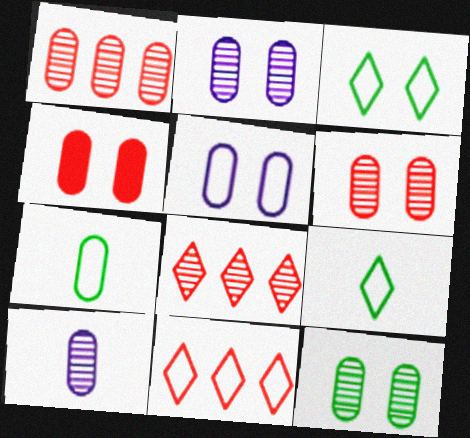[[1, 10, 12], 
[2, 6, 12], 
[4, 5, 12]]